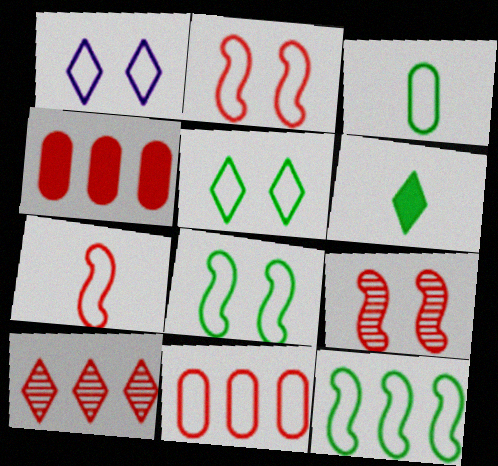[[1, 6, 10], 
[3, 5, 12]]